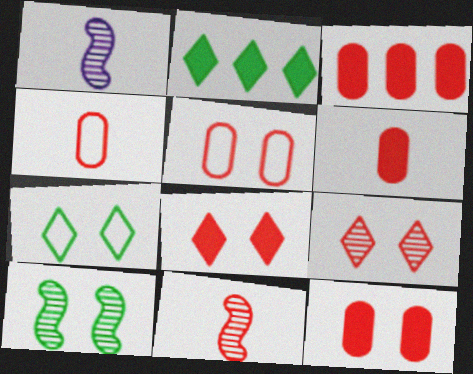[[1, 2, 5], 
[1, 3, 7], 
[3, 6, 12]]